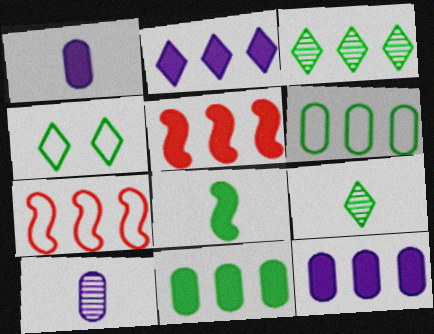[[2, 5, 11], 
[3, 7, 12], 
[4, 5, 10]]